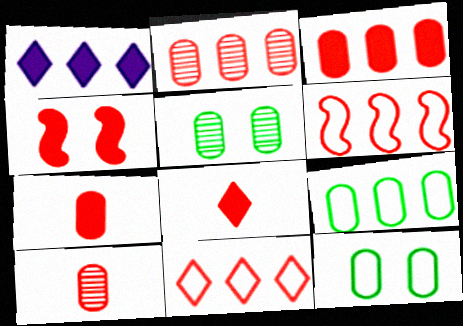[[3, 4, 8], 
[4, 10, 11]]